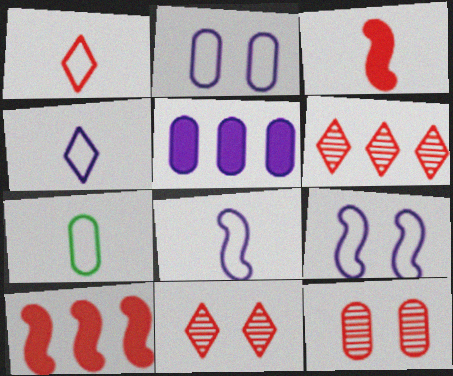[[1, 7, 8], 
[1, 10, 12], 
[5, 7, 12]]